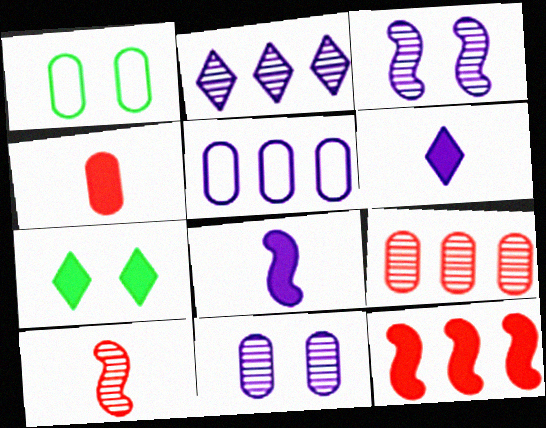[[3, 5, 6], 
[5, 7, 10]]